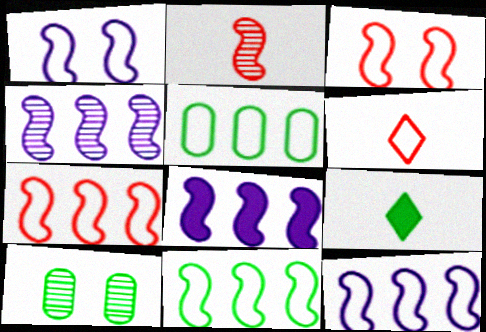[[1, 5, 6], 
[4, 8, 12], 
[6, 8, 10], 
[7, 11, 12], 
[9, 10, 11]]